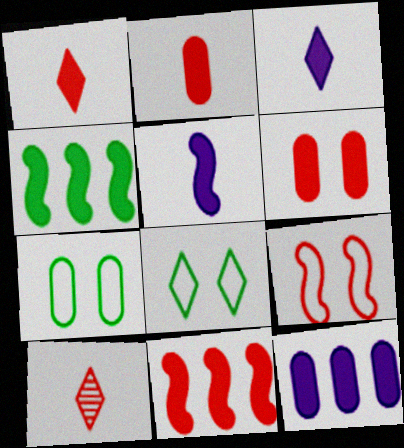[[1, 6, 11], 
[3, 4, 6]]